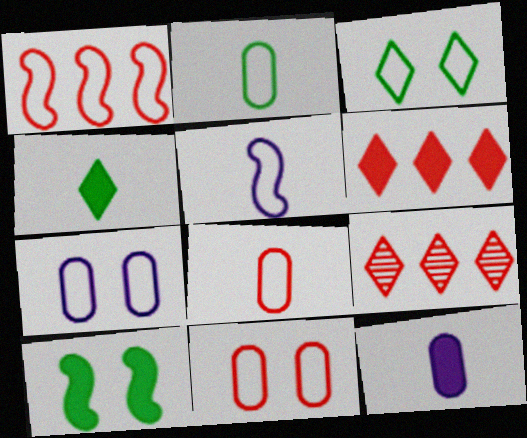[[6, 10, 12]]